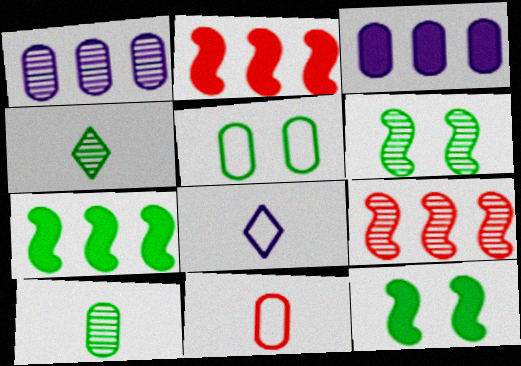[[4, 5, 7]]